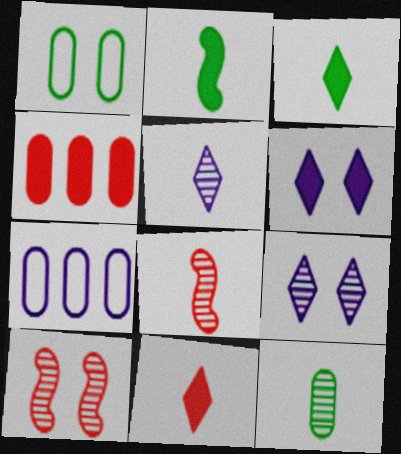[[1, 6, 10], 
[2, 4, 6], 
[3, 7, 10], 
[5, 8, 12]]